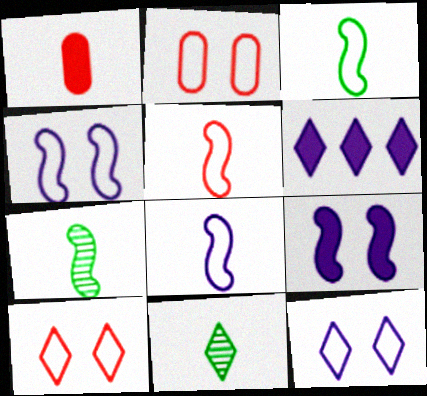[[1, 8, 11], 
[2, 6, 7], 
[3, 5, 8], 
[6, 10, 11]]